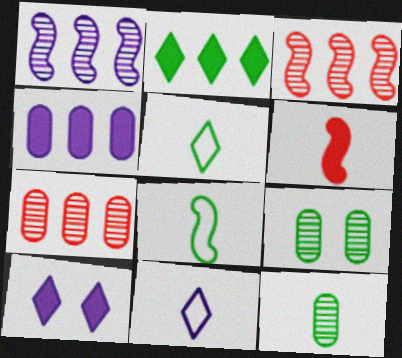[[2, 8, 9], 
[6, 11, 12], 
[7, 8, 10]]